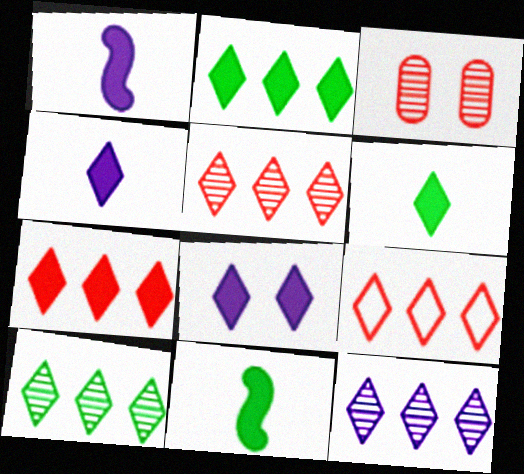[[2, 9, 12], 
[5, 7, 9], 
[5, 10, 12], 
[6, 7, 8]]